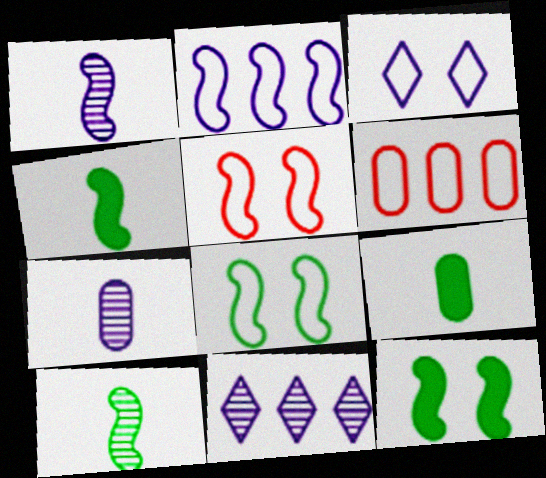[[5, 9, 11]]